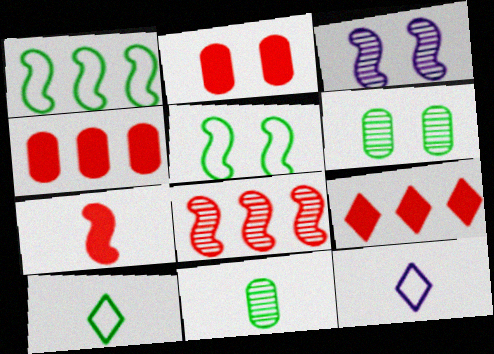[[1, 3, 7], 
[2, 7, 9], 
[3, 4, 10], 
[7, 11, 12]]